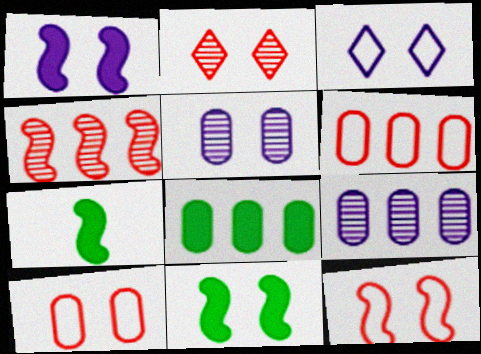[[1, 3, 5], 
[6, 8, 9]]